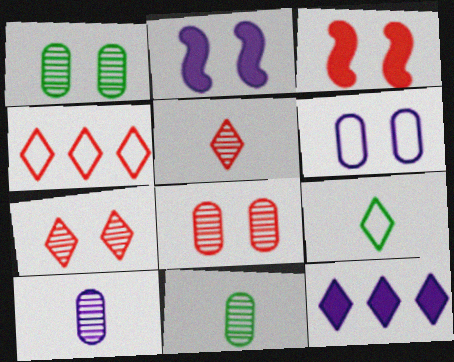[[2, 4, 11], 
[7, 9, 12]]